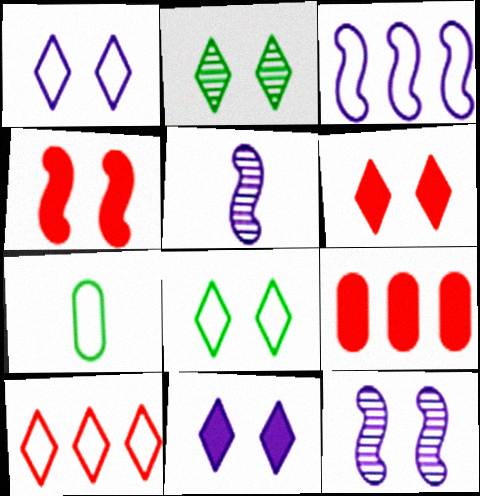[[1, 2, 6], 
[5, 8, 9]]